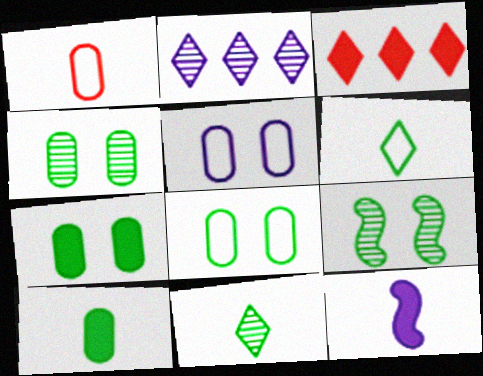[[1, 11, 12], 
[2, 5, 12], 
[3, 7, 12], 
[4, 7, 8]]